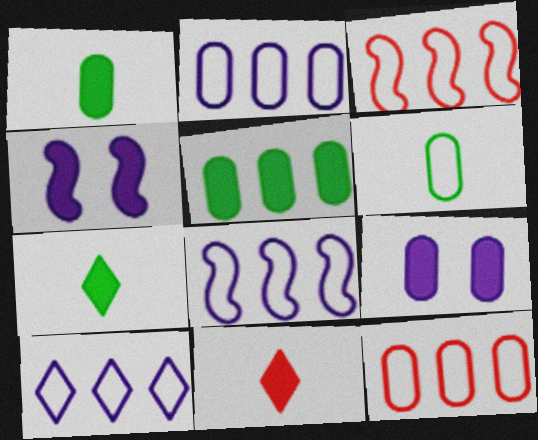[[2, 8, 10], 
[4, 5, 11]]